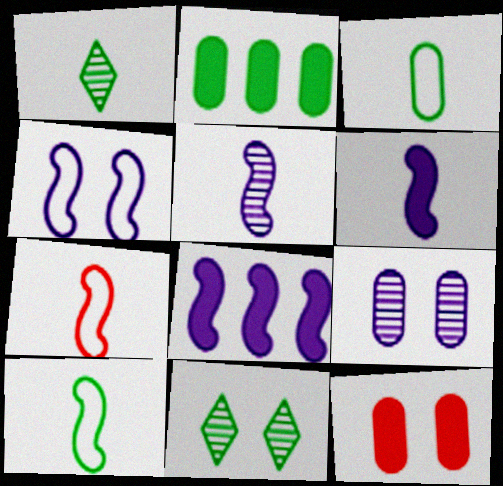[[2, 10, 11], 
[4, 5, 8], 
[4, 11, 12]]